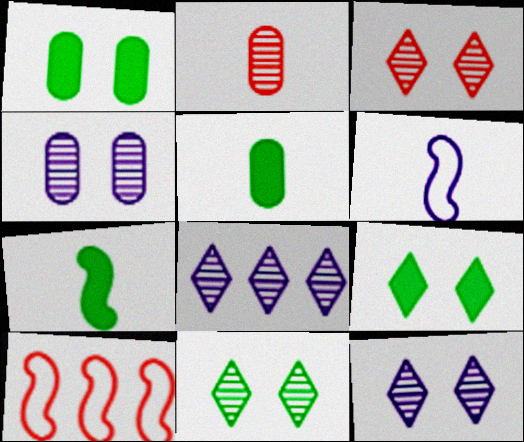[[3, 11, 12], 
[5, 10, 12]]